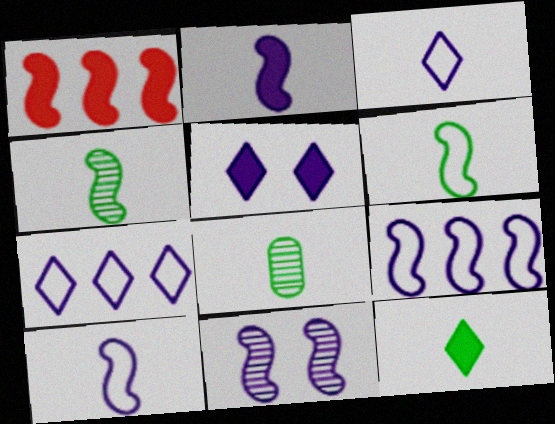[[1, 6, 11], 
[2, 9, 11], 
[6, 8, 12]]